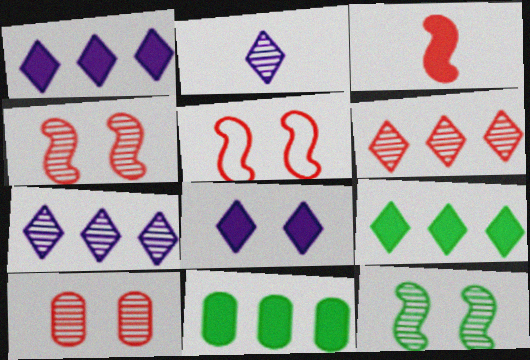[[2, 5, 11], 
[3, 8, 11]]